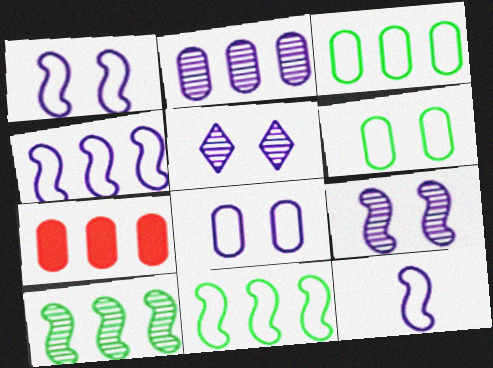[[1, 4, 12], 
[2, 3, 7]]